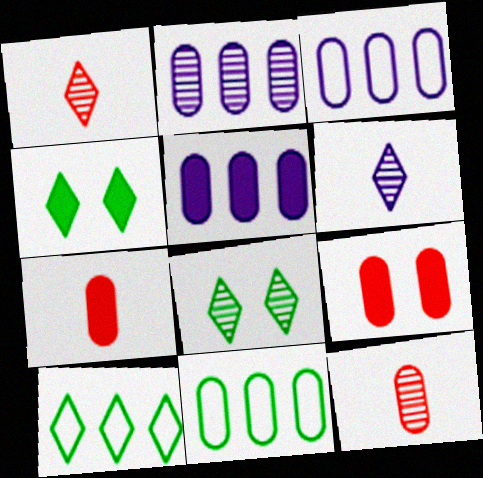[[2, 3, 5]]